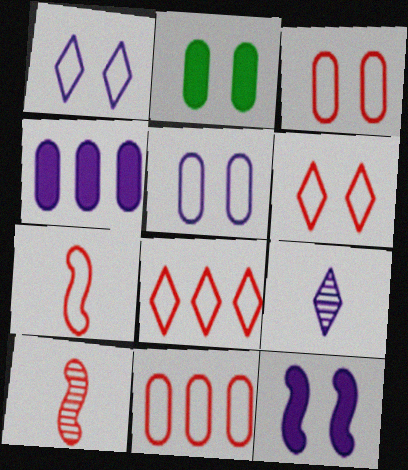[[3, 7, 8], 
[6, 7, 11]]